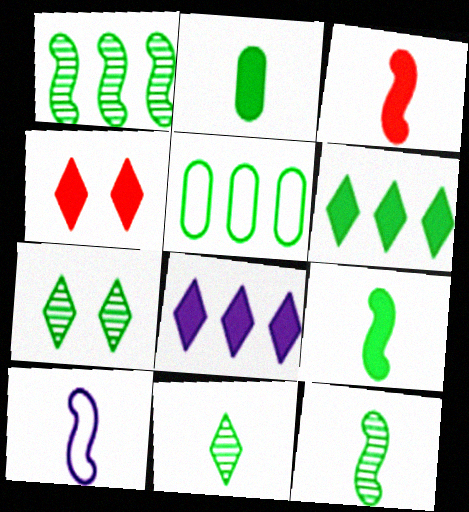[[1, 5, 6], 
[3, 10, 12], 
[5, 7, 9]]